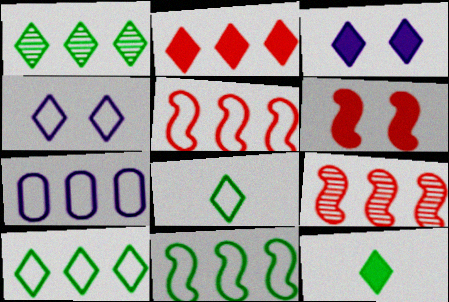[[2, 3, 12], 
[5, 7, 10]]